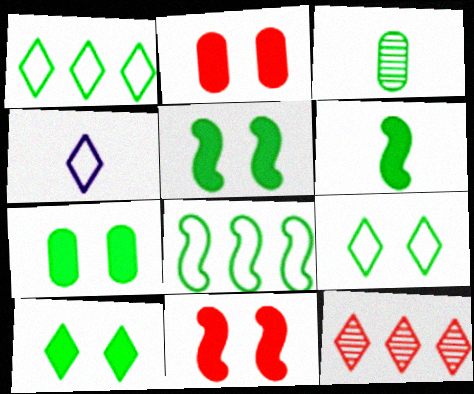[[1, 3, 5], 
[3, 8, 10], 
[4, 10, 12], 
[5, 7, 10]]